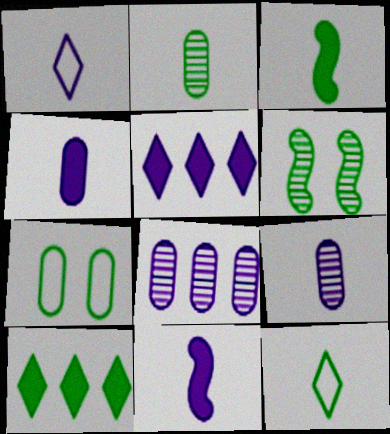[[1, 9, 11], 
[2, 3, 12]]